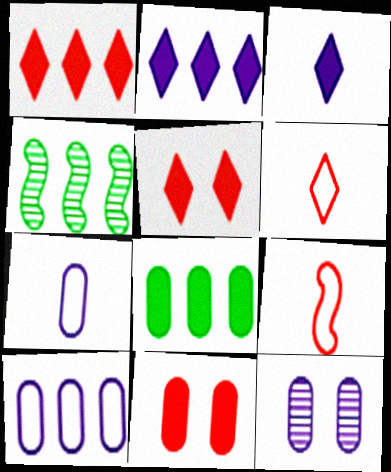[[1, 4, 10], 
[4, 5, 7]]